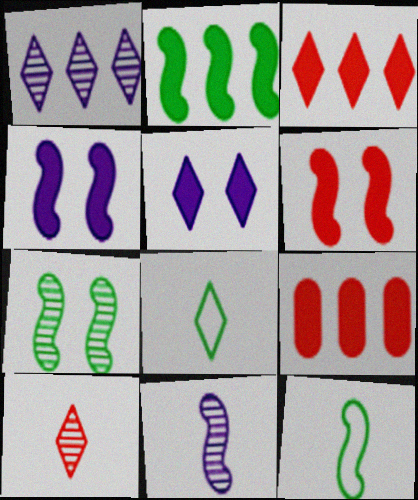[[2, 7, 12]]